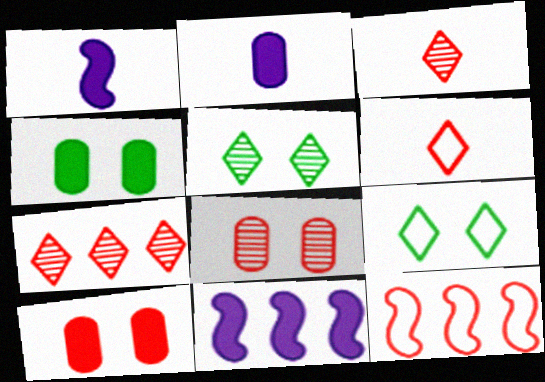[[2, 5, 12], 
[3, 10, 12]]